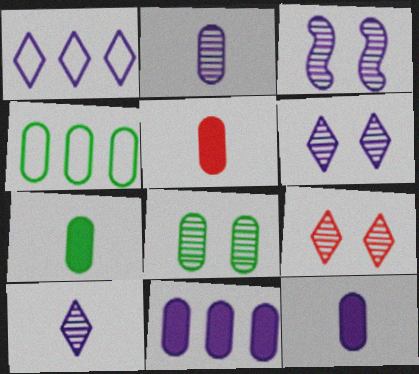[[1, 3, 12], 
[3, 8, 9], 
[4, 7, 8], 
[5, 7, 12]]